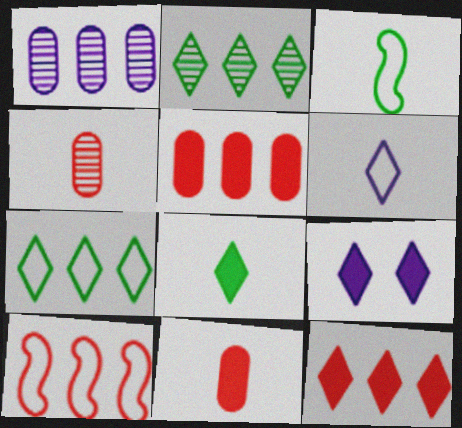[[8, 9, 12]]